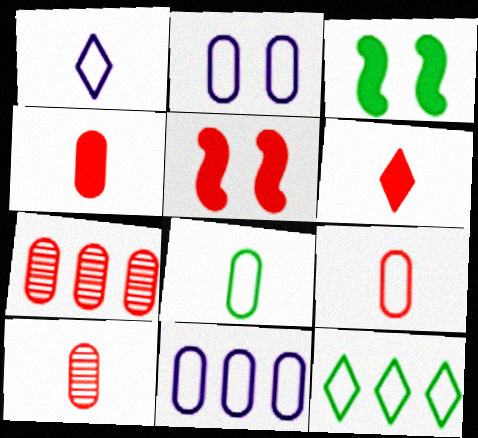[[1, 3, 7], 
[4, 9, 10]]